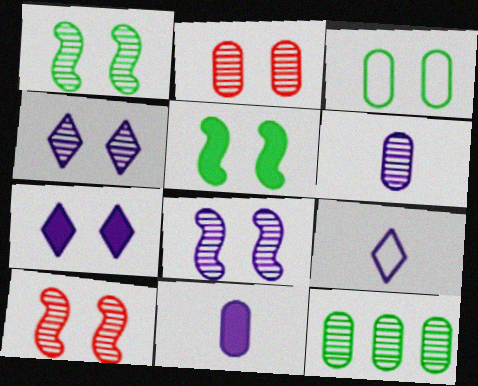[[1, 2, 4], 
[1, 8, 10], 
[2, 6, 12], 
[3, 7, 10]]